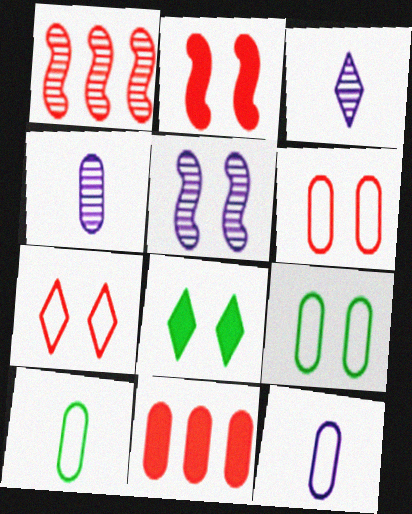[[1, 8, 12], 
[4, 9, 11], 
[5, 6, 8]]